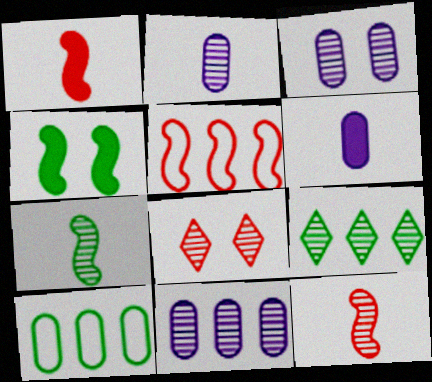[[2, 3, 11], 
[3, 9, 12], 
[7, 8, 11]]